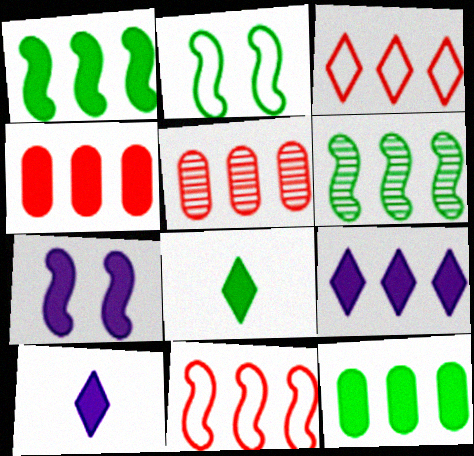[[1, 4, 9], 
[2, 5, 10], 
[4, 7, 8]]